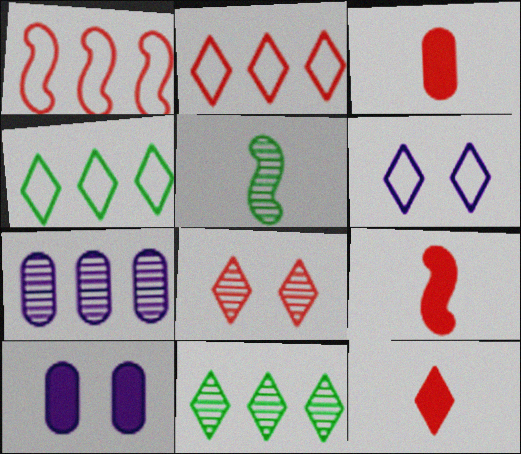[[1, 3, 8], 
[2, 5, 10], 
[2, 8, 12], 
[3, 9, 12], 
[5, 7, 8], 
[6, 11, 12]]